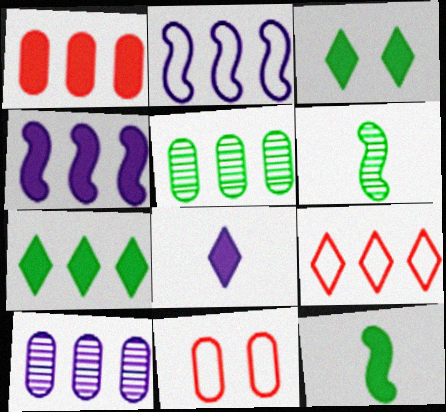[[1, 4, 7], 
[4, 5, 9]]